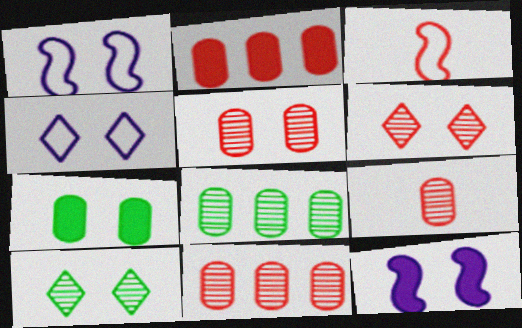[[1, 6, 7], 
[2, 3, 6], 
[5, 9, 11]]